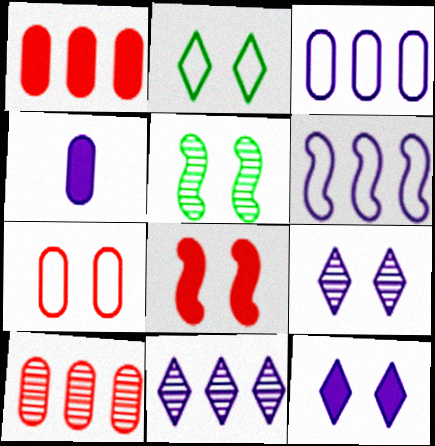[[4, 6, 9], 
[5, 7, 12]]